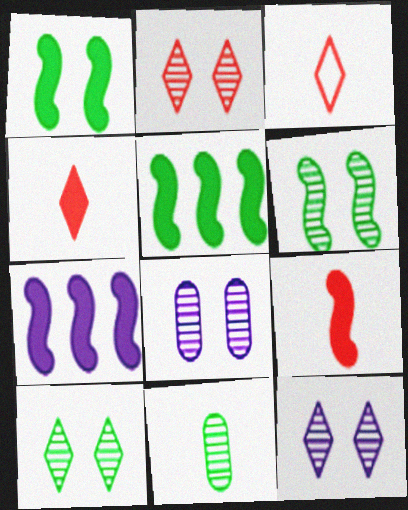[[1, 7, 9], 
[2, 6, 8], 
[2, 10, 12], 
[3, 5, 8]]